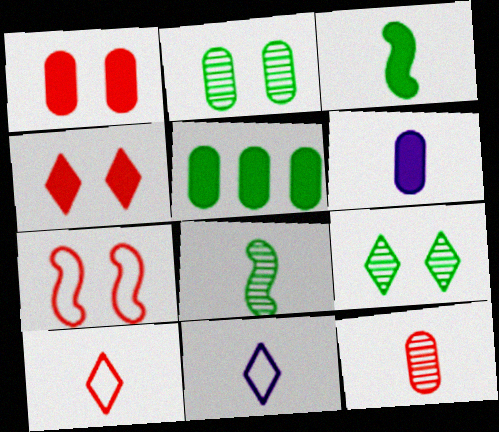[[1, 5, 6], 
[3, 11, 12], 
[6, 8, 10]]